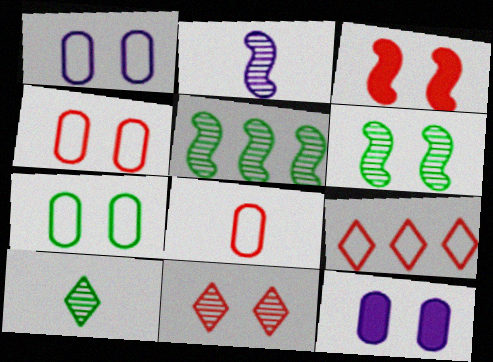[[1, 4, 7], 
[3, 4, 11]]